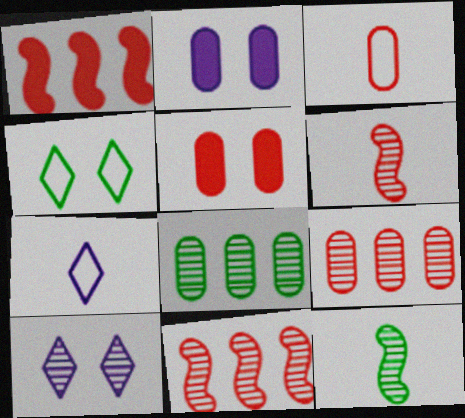[[2, 3, 8], 
[3, 5, 9], 
[6, 8, 10], 
[9, 10, 12]]